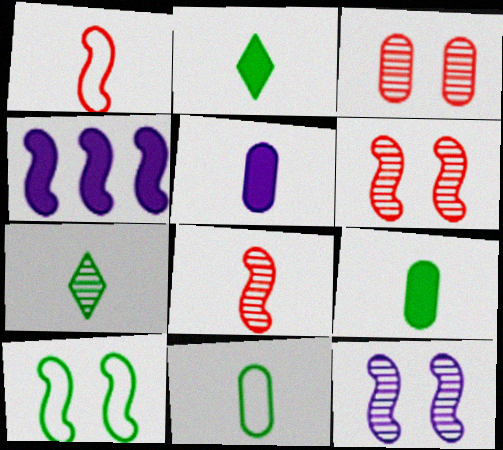[[1, 5, 7], 
[4, 8, 10]]